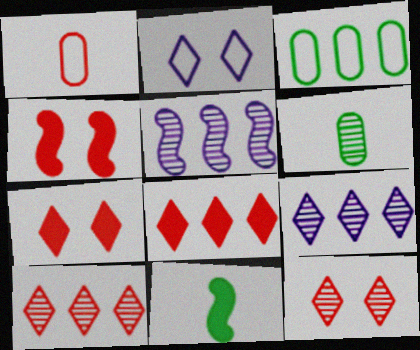[[1, 4, 10], 
[3, 5, 8], 
[5, 6, 12]]